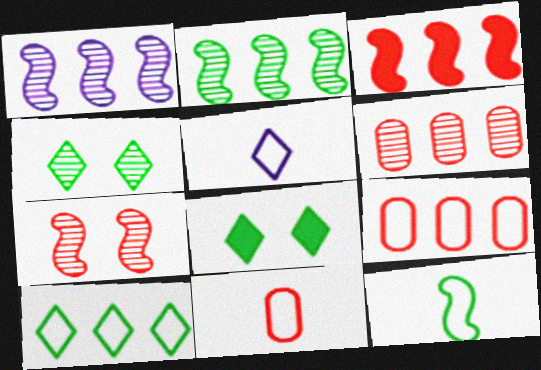[[1, 8, 11], 
[5, 11, 12]]